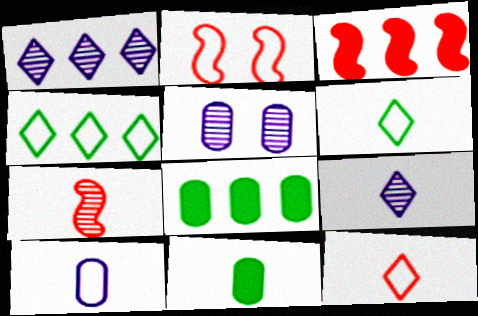[[1, 2, 11], 
[2, 3, 7], 
[2, 4, 10], 
[2, 8, 9], 
[3, 5, 6]]